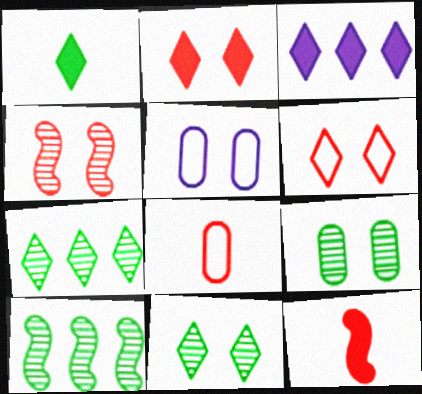[[1, 2, 3], 
[5, 7, 12]]